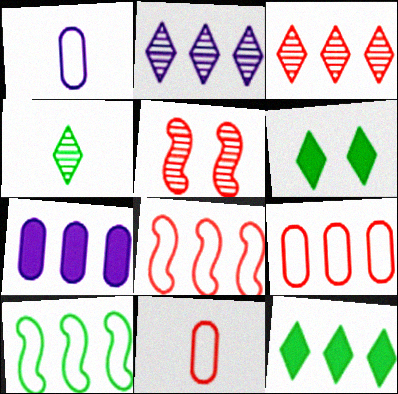[[1, 5, 12], 
[3, 7, 10]]